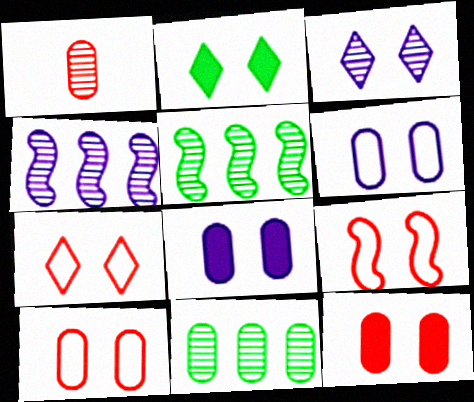[[1, 3, 5], 
[2, 3, 7], 
[7, 9, 10]]